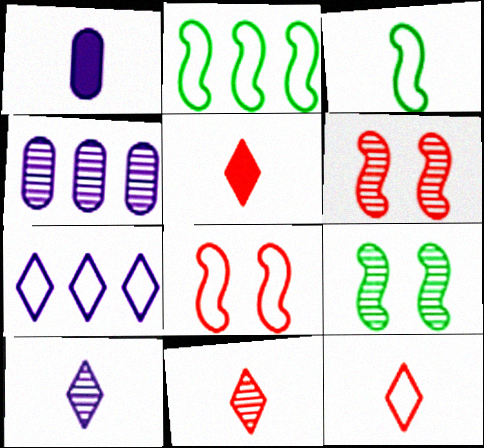[[1, 3, 11], 
[4, 9, 11], 
[5, 11, 12]]